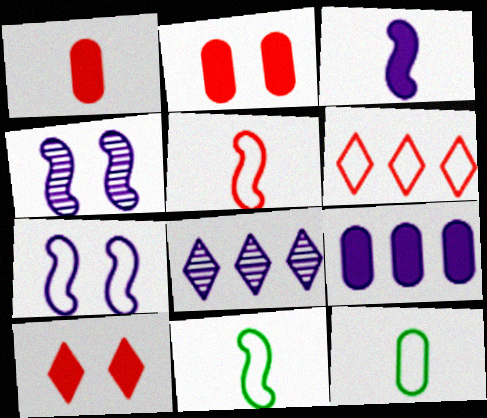[[2, 8, 11], 
[6, 7, 12]]